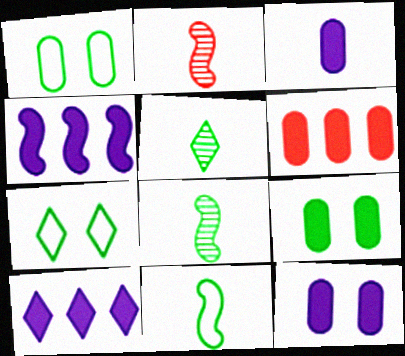[[1, 2, 10], 
[3, 6, 9]]